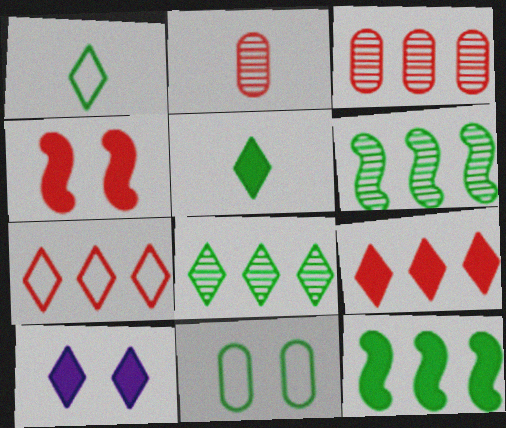[[2, 4, 7], 
[5, 6, 11], 
[5, 9, 10]]